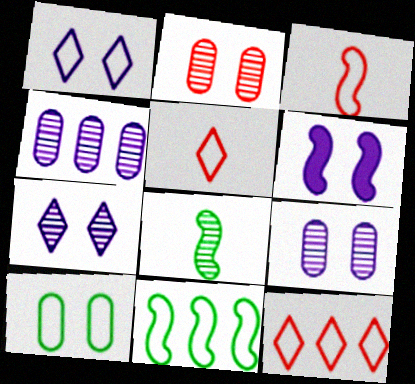[[1, 6, 9]]